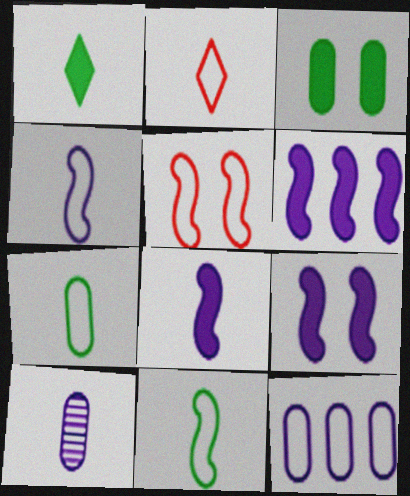[[2, 4, 7], 
[6, 8, 9]]